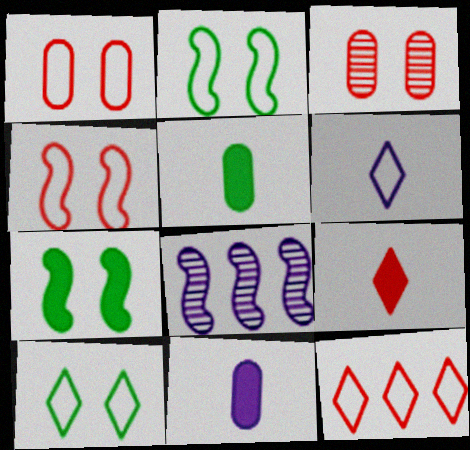[[6, 10, 12]]